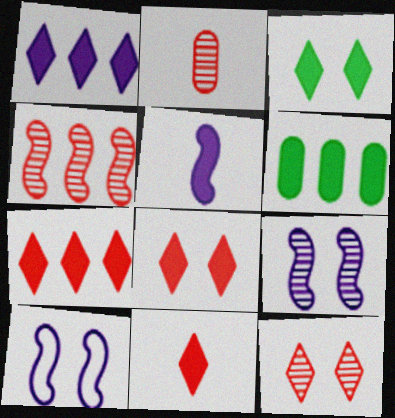[[1, 3, 11], 
[2, 4, 12], 
[5, 6, 8], 
[7, 8, 11]]